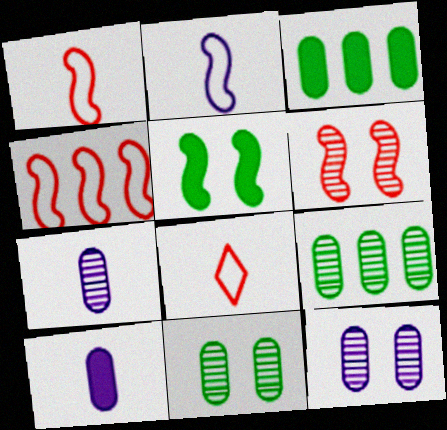[]